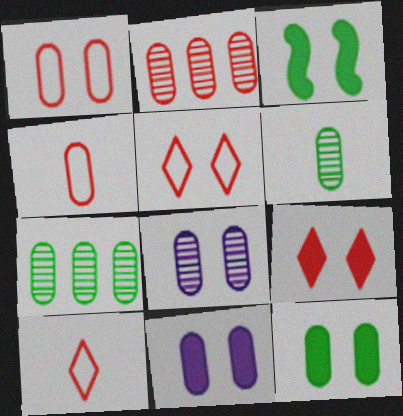[[1, 8, 12], 
[2, 6, 8], 
[3, 5, 8], 
[3, 9, 11], 
[4, 7, 11]]